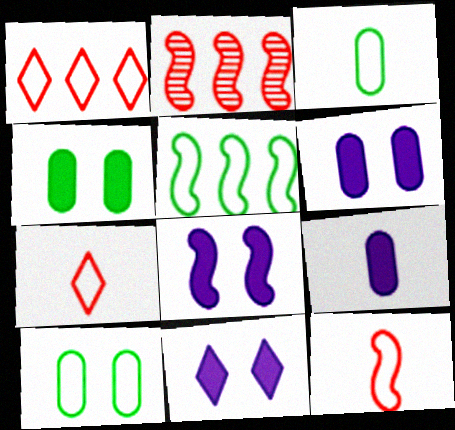[[2, 3, 11], 
[6, 8, 11]]